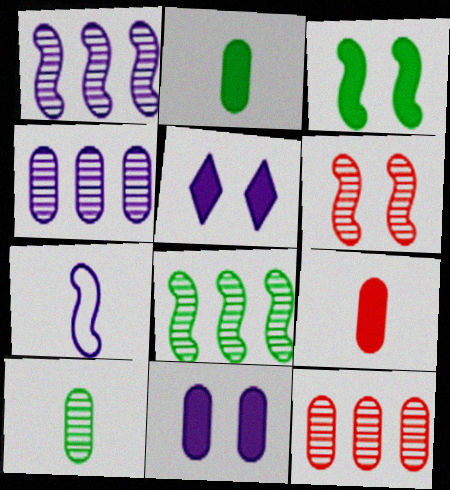[[4, 5, 7]]